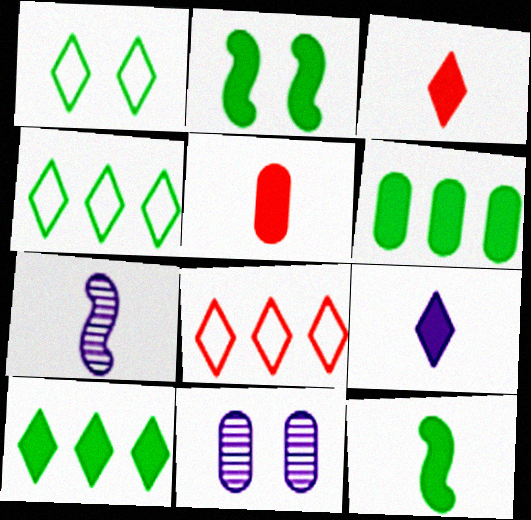[[5, 9, 12], 
[8, 11, 12]]